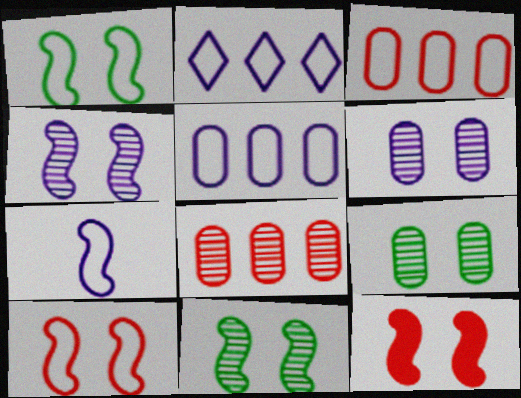[[1, 4, 12]]